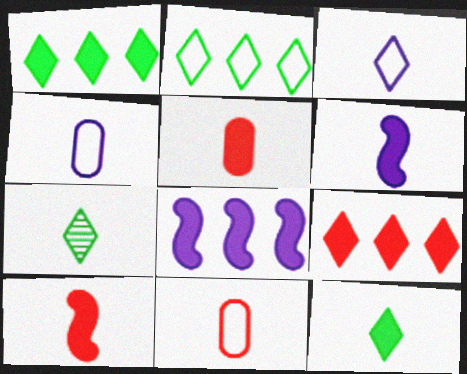[[4, 7, 10], 
[5, 6, 12], 
[6, 7, 11]]